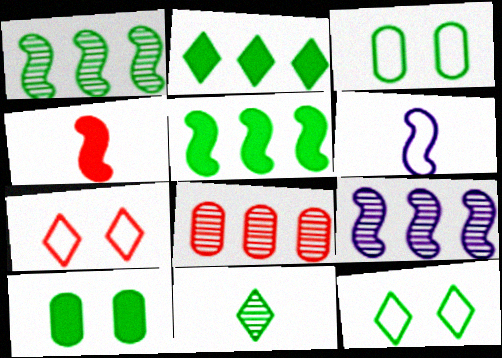[[2, 11, 12], 
[3, 5, 11], 
[4, 7, 8]]